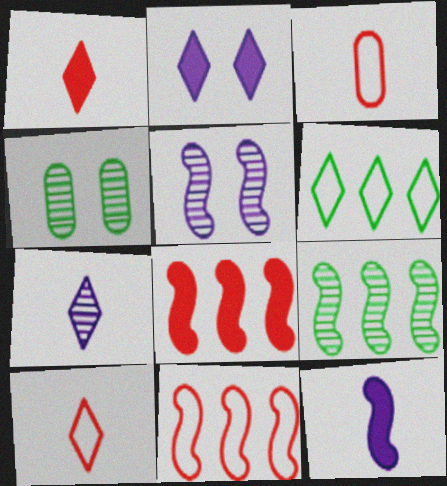[[2, 3, 9]]